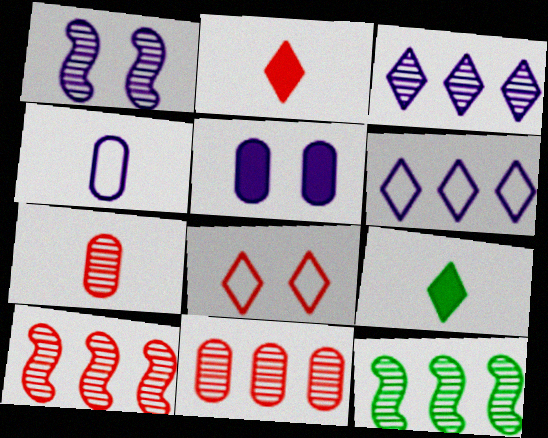[[3, 8, 9], 
[3, 11, 12]]